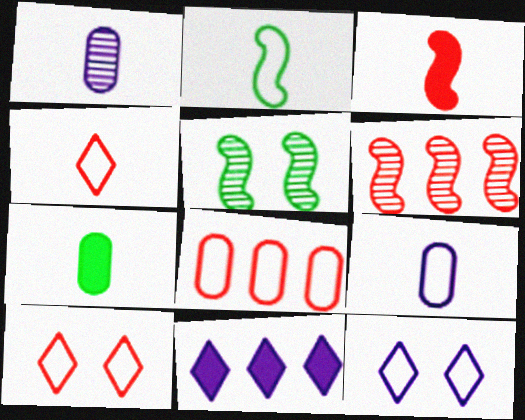[[2, 4, 9], 
[2, 8, 12], 
[6, 7, 12]]